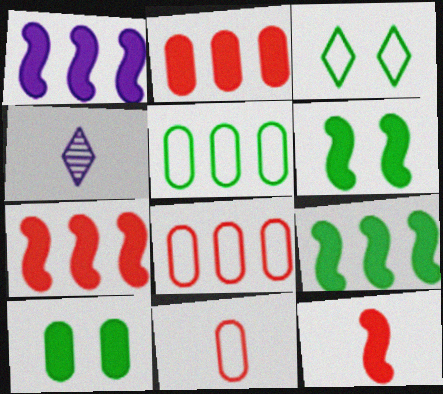[[1, 6, 12], 
[1, 7, 9], 
[4, 6, 8]]